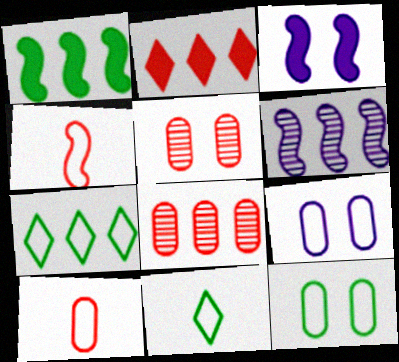[[2, 4, 5], 
[3, 8, 11], 
[4, 7, 9]]